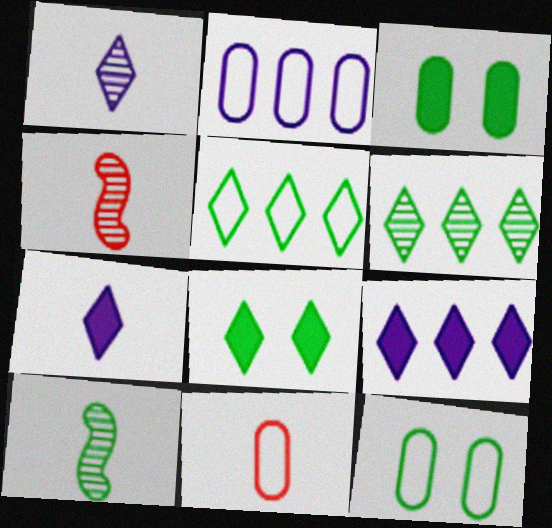[[2, 4, 8], 
[2, 11, 12], 
[3, 5, 10], 
[4, 9, 12], 
[7, 10, 11]]